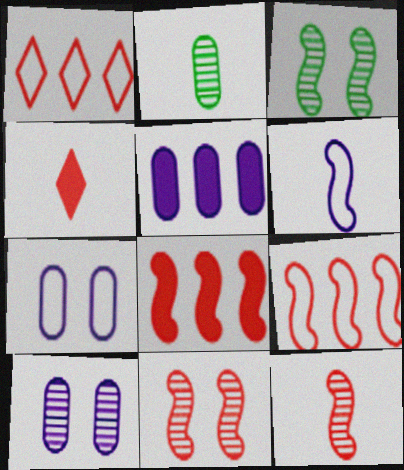[[2, 4, 6], 
[3, 6, 8]]